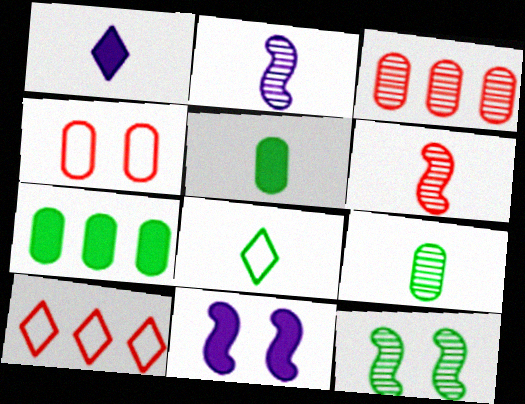[[3, 8, 11], 
[7, 8, 12], 
[9, 10, 11]]